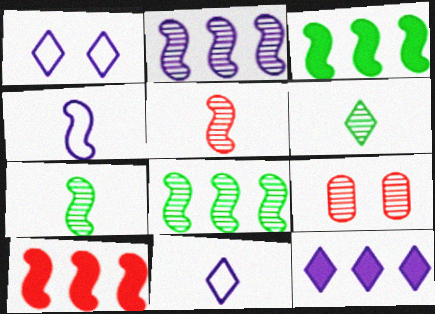[[2, 6, 9], 
[3, 9, 11]]